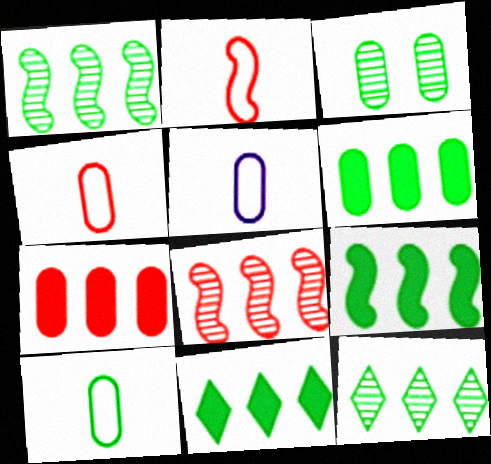[[3, 5, 7], 
[3, 6, 10], 
[4, 5, 10], 
[6, 9, 11]]